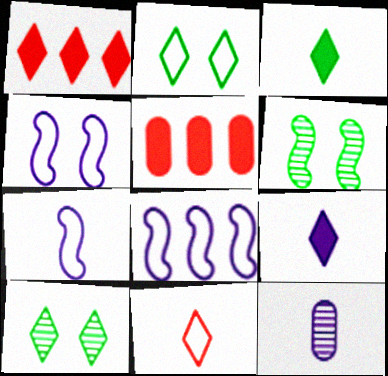[[4, 7, 8], 
[5, 7, 10], 
[7, 9, 12]]